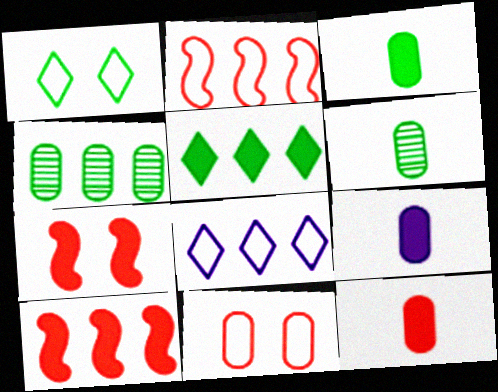[[3, 9, 12], 
[4, 8, 10], 
[4, 9, 11], 
[5, 7, 9], 
[6, 7, 8]]